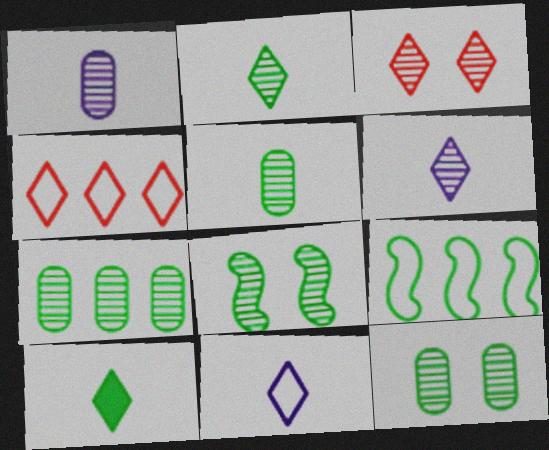[[2, 7, 8], 
[5, 7, 12], 
[9, 10, 12]]